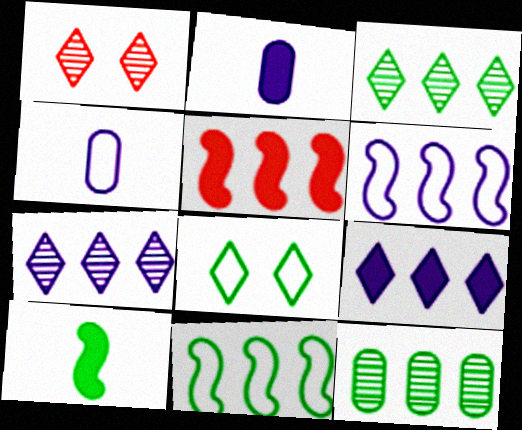[[1, 2, 11], 
[8, 10, 12]]